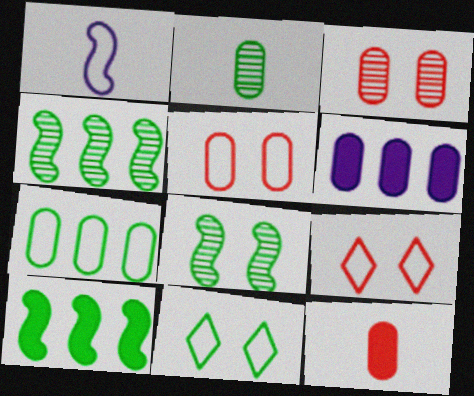[[1, 7, 9], 
[2, 5, 6], 
[2, 10, 11]]